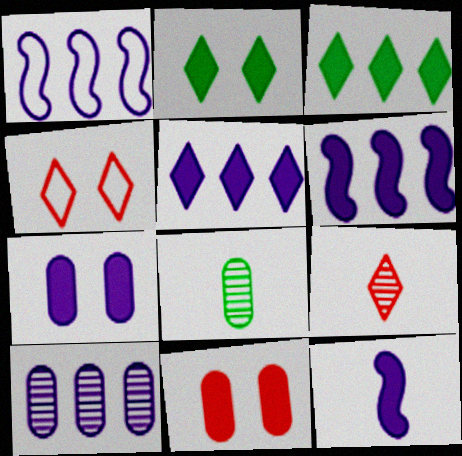[[1, 5, 10], 
[3, 11, 12], 
[4, 6, 8], 
[5, 7, 12]]